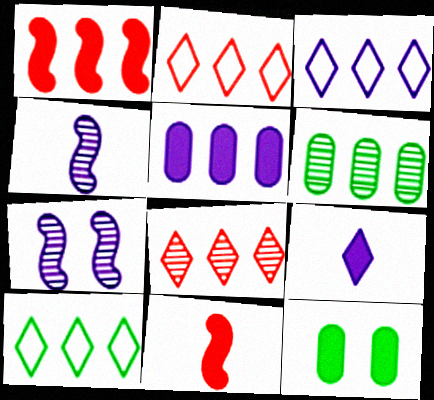[[1, 3, 6], 
[1, 9, 12], 
[2, 3, 10], 
[2, 4, 12]]